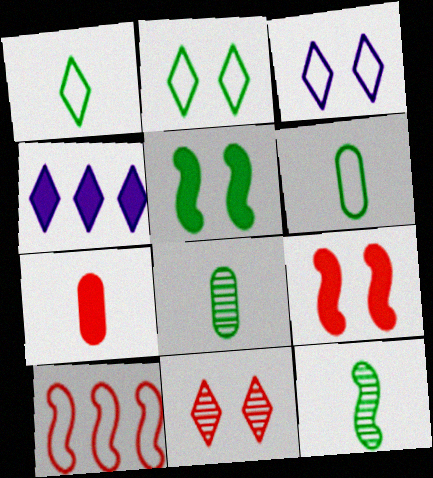[[1, 4, 11], 
[3, 6, 10], 
[4, 5, 7], 
[7, 10, 11]]